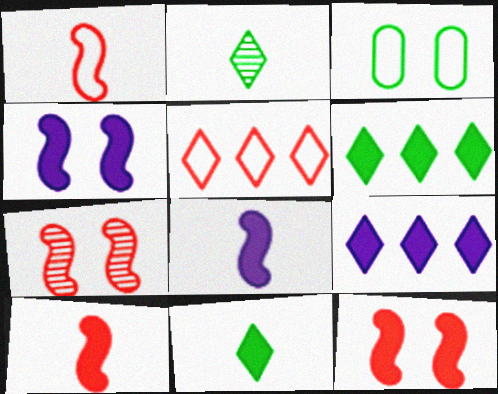[]